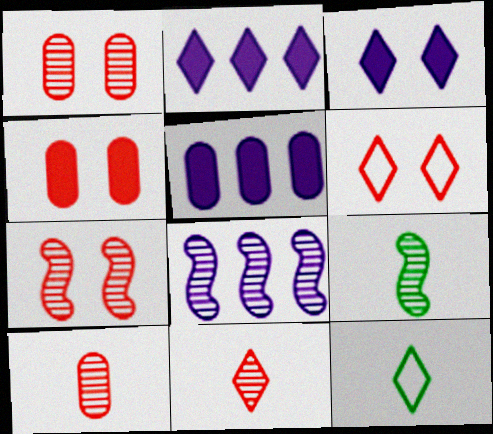[[4, 6, 7], 
[4, 8, 12], 
[5, 6, 9], 
[5, 7, 12], 
[7, 8, 9]]